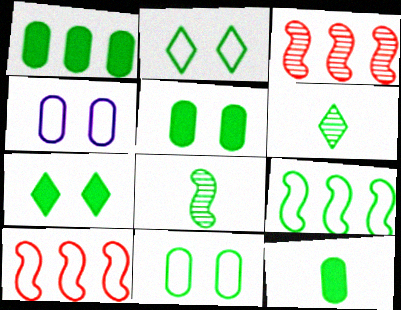[[1, 2, 8], 
[1, 5, 12], 
[5, 6, 9]]